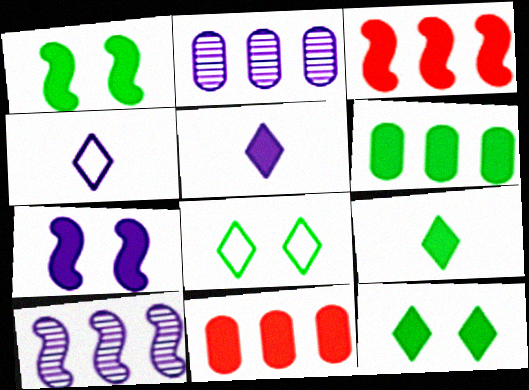[[1, 5, 11], 
[1, 6, 9], 
[2, 4, 7], 
[7, 9, 11]]